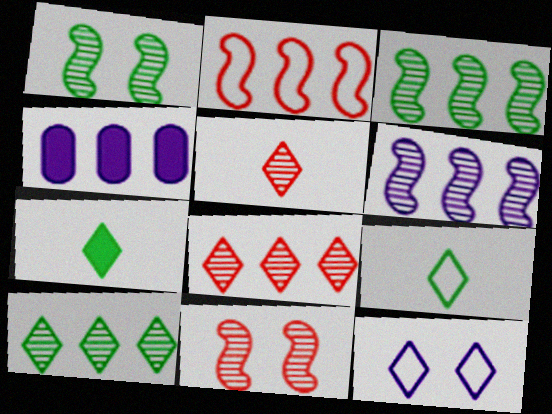[[2, 4, 10], 
[4, 9, 11], 
[7, 8, 12]]